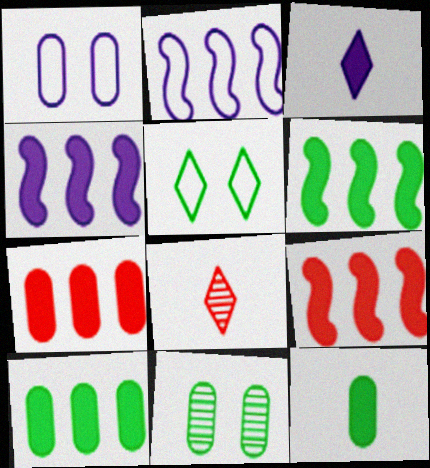[[1, 6, 8], 
[4, 6, 9]]